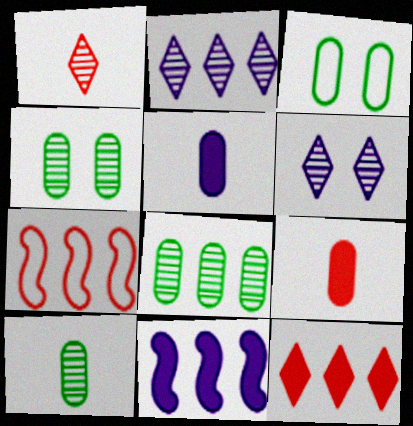[[1, 3, 11], 
[4, 8, 10]]